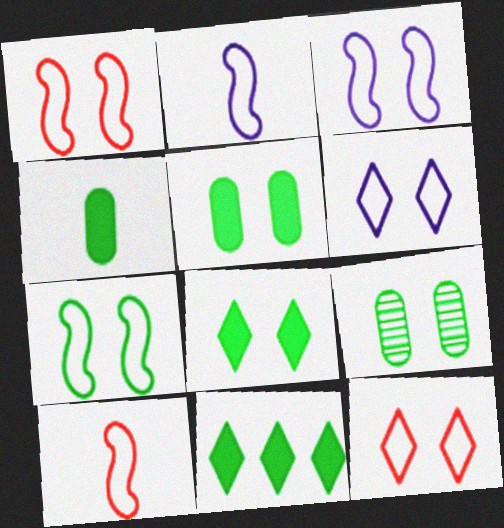[[1, 3, 7], 
[7, 8, 9]]